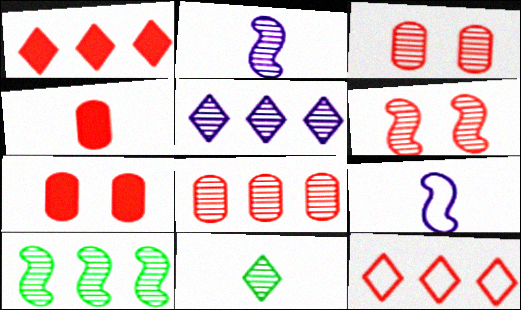[[2, 6, 10], 
[4, 6, 12], 
[4, 9, 11], 
[5, 8, 10]]